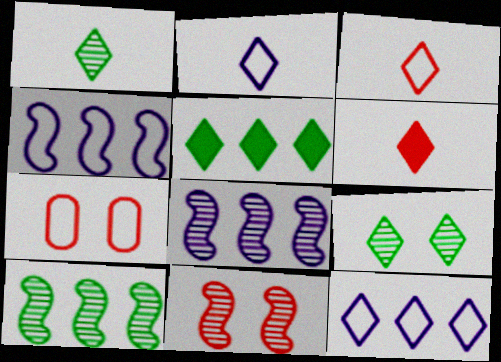[[1, 2, 6], 
[6, 9, 12]]